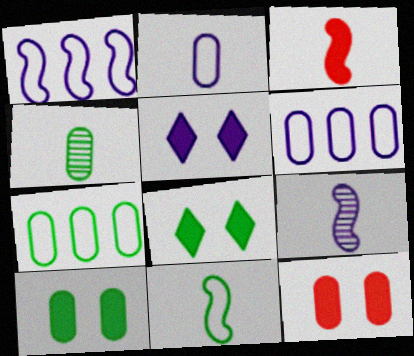[[3, 9, 11], 
[4, 6, 12], 
[4, 7, 10], 
[5, 6, 9]]